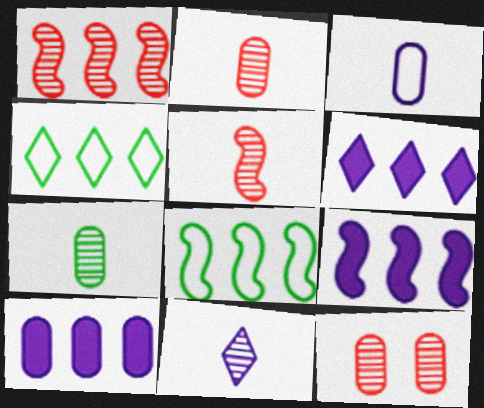[[1, 4, 10], 
[1, 8, 9], 
[5, 7, 11], 
[6, 9, 10]]